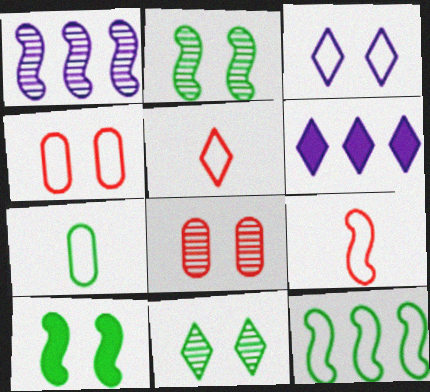[[1, 9, 10], 
[3, 8, 10], 
[5, 6, 11]]